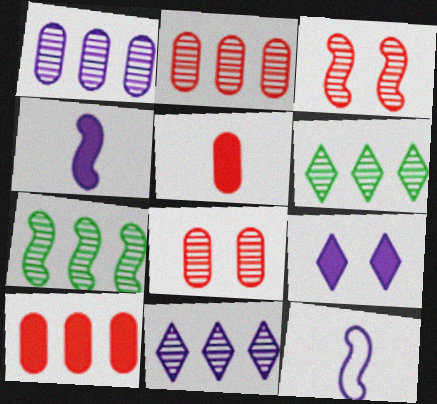[[1, 9, 12], 
[2, 7, 11]]